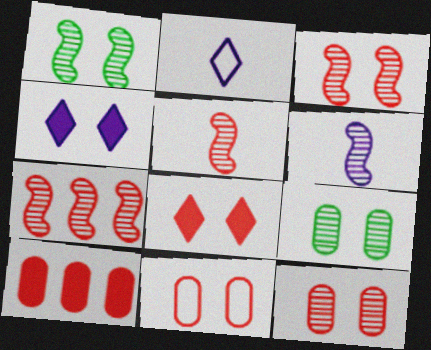[[1, 2, 10], 
[1, 4, 11], 
[1, 6, 7], 
[3, 5, 7], 
[3, 8, 11]]